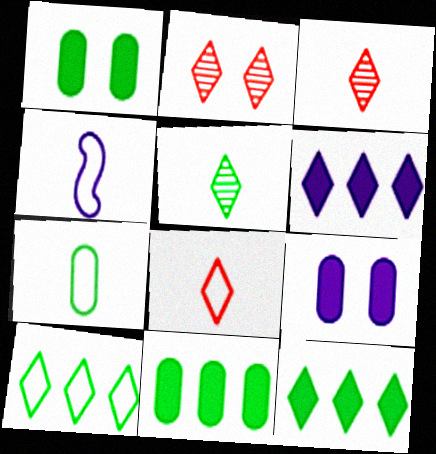[[2, 4, 11], 
[4, 7, 8]]